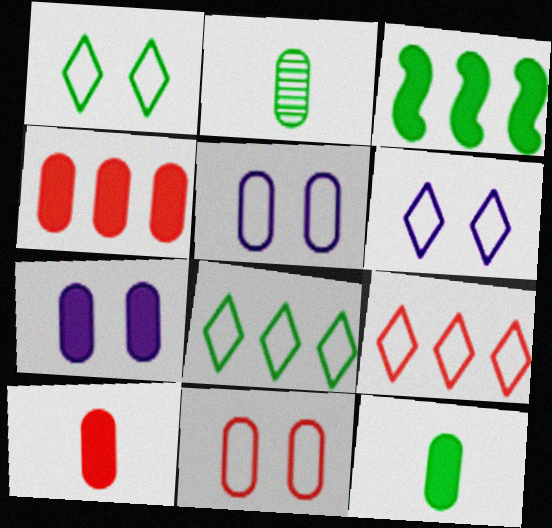[[1, 2, 3], 
[2, 4, 5], 
[4, 7, 12]]